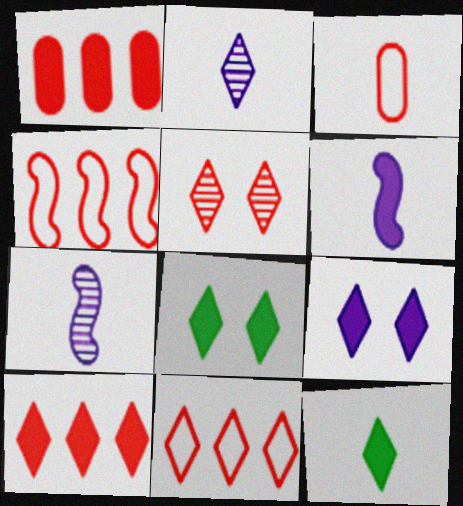[[1, 6, 8], 
[2, 8, 11], 
[3, 7, 12], 
[9, 10, 12]]